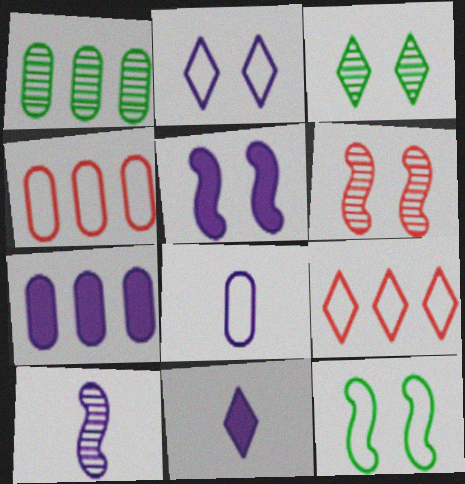[[1, 4, 7], 
[2, 7, 10], 
[3, 9, 11], 
[5, 6, 12], 
[5, 7, 11], 
[8, 9, 12], 
[8, 10, 11]]